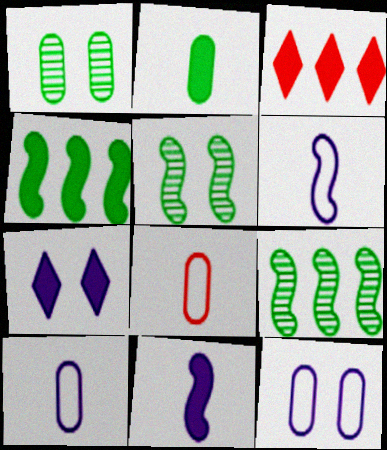[[1, 3, 6], 
[3, 5, 10], 
[7, 8, 9]]